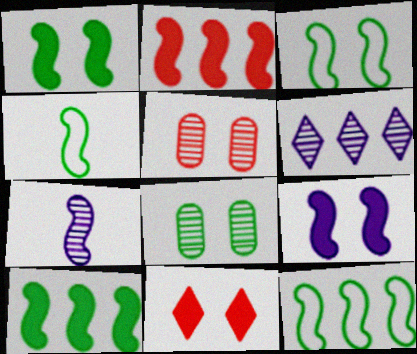[[2, 3, 7], 
[3, 4, 12]]